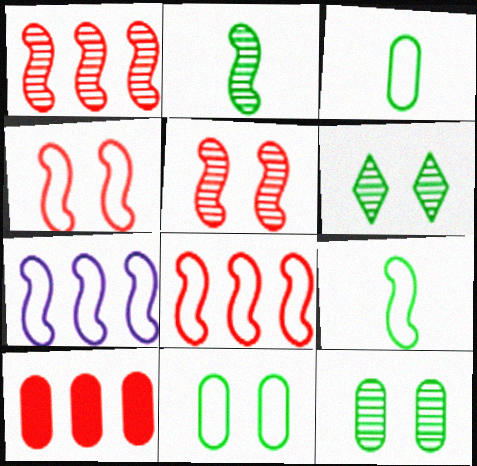[[4, 7, 9]]